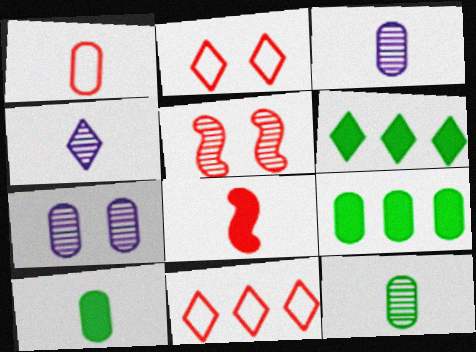[[1, 3, 10], 
[1, 7, 9], 
[2, 4, 6]]